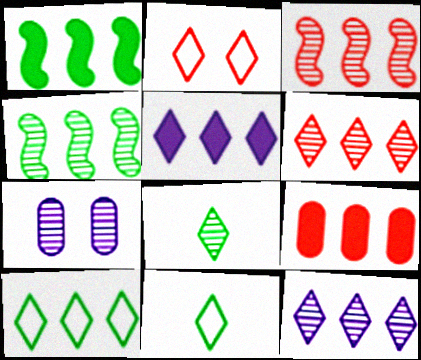[[1, 5, 9], 
[2, 5, 8], 
[3, 7, 8], 
[5, 6, 10]]